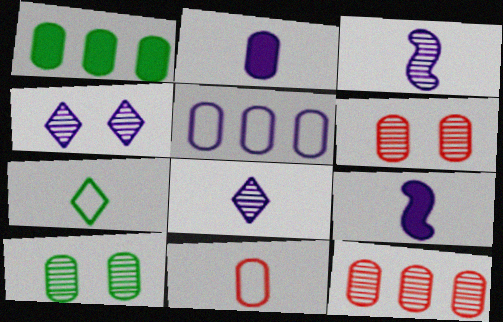[[1, 5, 12], 
[4, 5, 9]]